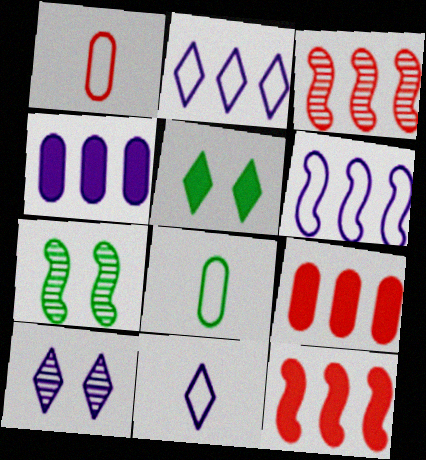[[7, 9, 11], 
[8, 10, 12]]